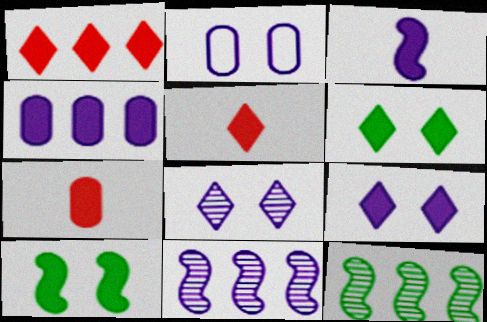[[2, 5, 12], 
[3, 4, 9], 
[4, 5, 10]]